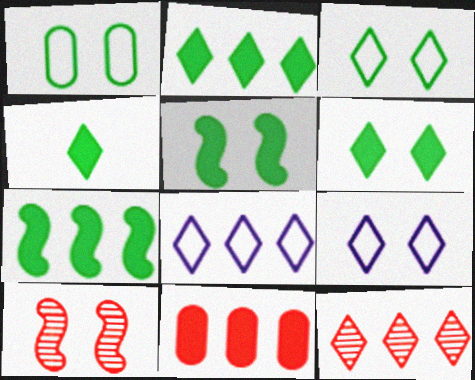[[2, 4, 6], 
[2, 8, 12], 
[4, 9, 12]]